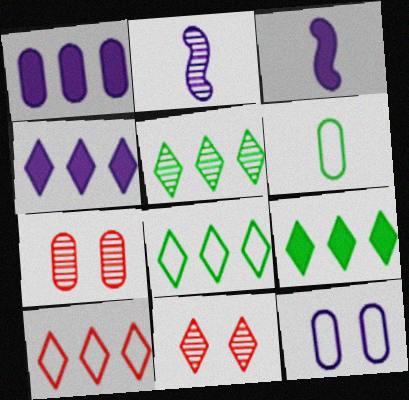[[1, 6, 7], 
[2, 4, 12], 
[2, 5, 7], 
[3, 7, 8], 
[4, 5, 10], 
[5, 8, 9]]